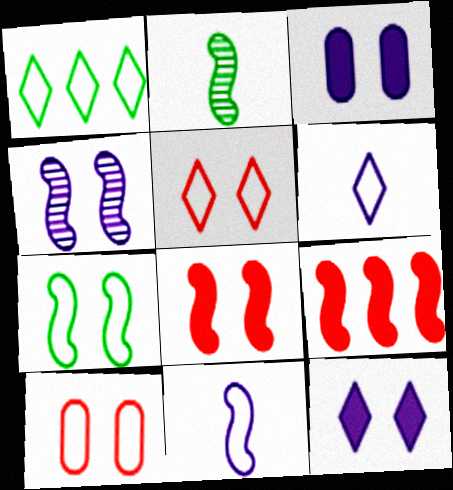[[1, 5, 6], 
[1, 10, 11], 
[4, 7, 8]]